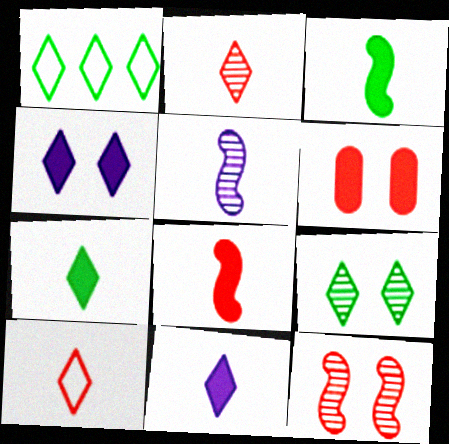[[1, 2, 4], 
[1, 5, 6], 
[1, 7, 9]]